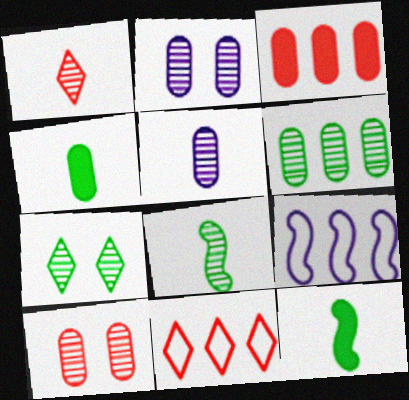[[1, 5, 8], 
[2, 11, 12], 
[5, 6, 10], 
[6, 7, 8]]